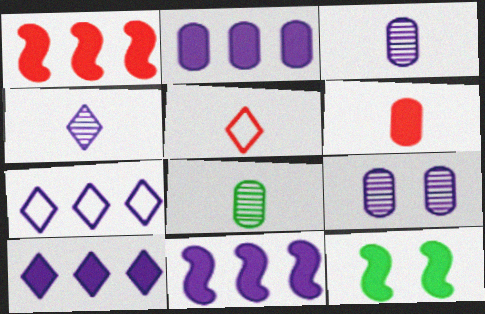[[2, 10, 11], 
[6, 10, 12]]